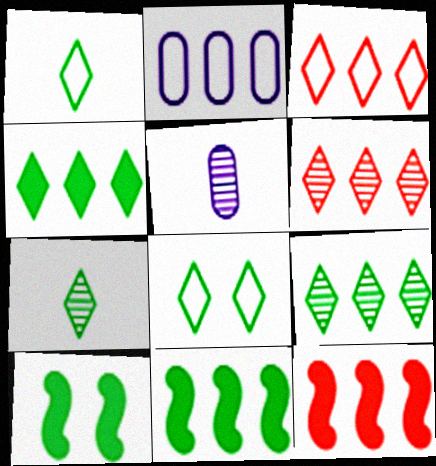[[2, 6, 11], 
[2, 9, 12], 
[3, 5, 10], 
[4, 7, 8], 
[5, 8, 12]]